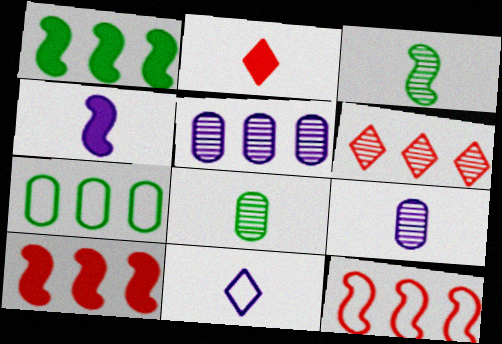[[4, 9, 11]]